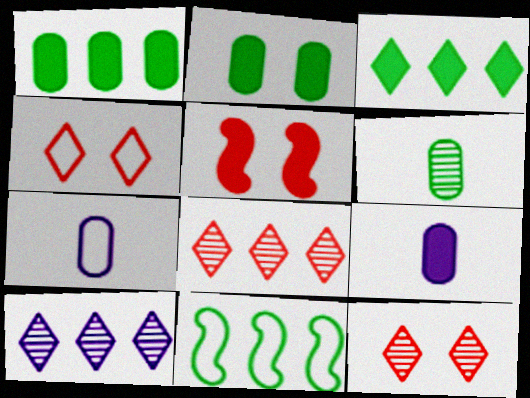[[3, 5, 9], 
[4, 7, 11], 
[9, 11, 12]]